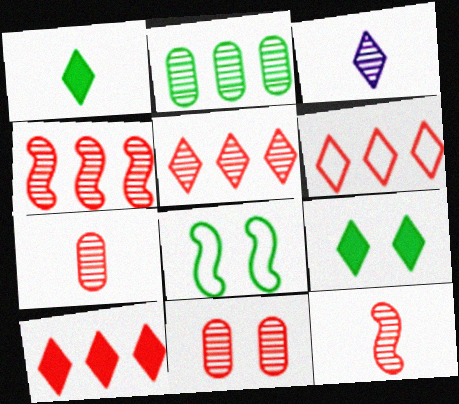[[1, 2, 8], 
[3, 6, 9], 
[5, 6, 10], 
[5, 11, 12]]